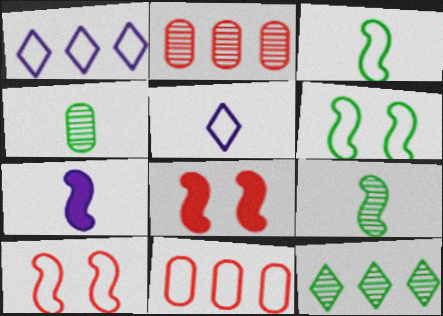[[1, 4, 8], 
[5, 6, 11]]